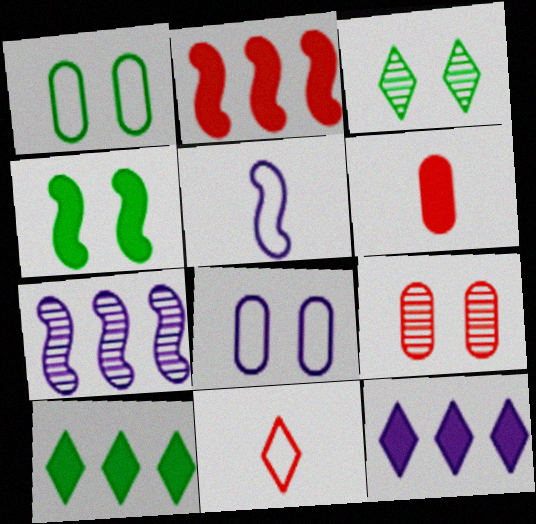[[1, 3, 4], 
[2, 9, 11], 
[3, 11, 12], 
[4, 6, 12], 
[5, 9, 10]]